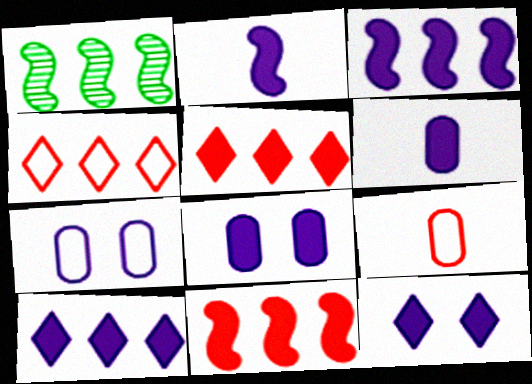[[1, 9, 12], 
[2, 8, 10], 
[3, 6, 12]]